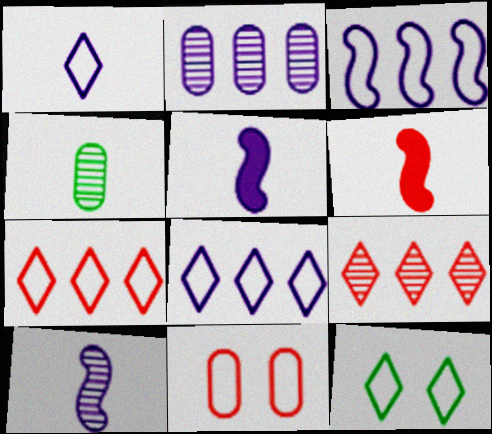[[1, 4, 6], 
[1, 7, 12], 
[2, 6, 12], 
[6, 9, 11]]